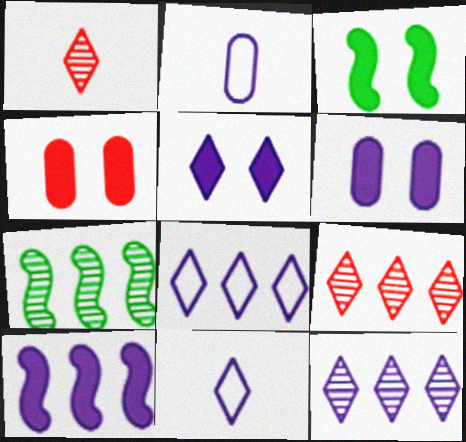[[2, 3, 9], 
[3, 4, 5], 
[4, 7, 11], 
[5, 11, 12]]